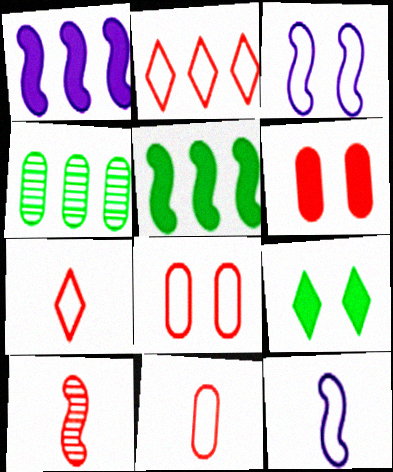[[1, 2, 4], 
[2, 6, 10], 
[3, 5, 10]]